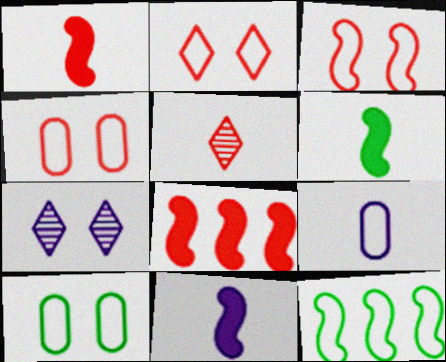[[1, 6, 11], 
[2, 3, 4], 
[2, 9, 12], 
[4, 5, 8], 
[5, 6, 9]]